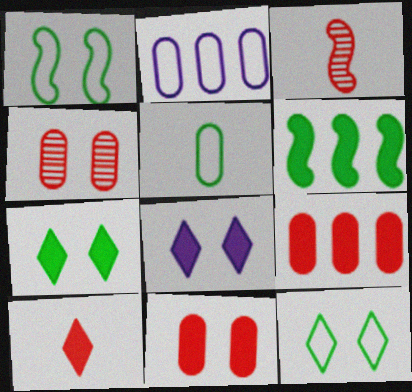[[1, 4, 8], 
[2, 3, 7]]